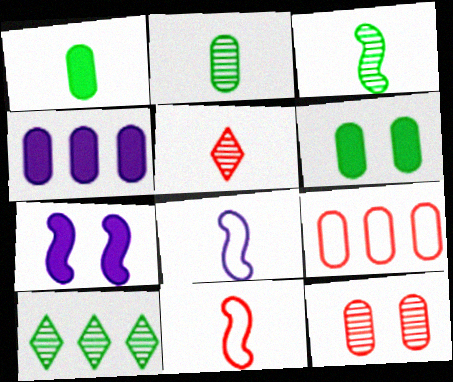[[1, 5, 8]]